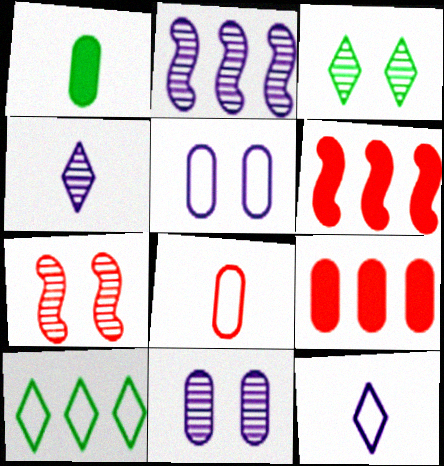[[2, 4, 11], 
[2, 9, 10], 
[3, 7, 11]]